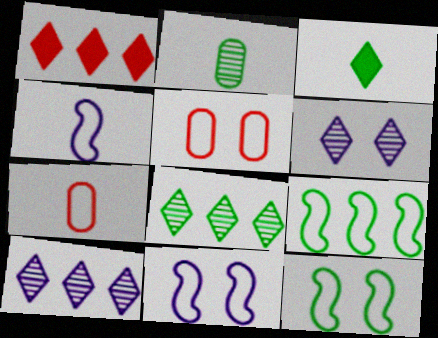[[1, 2, 11]]